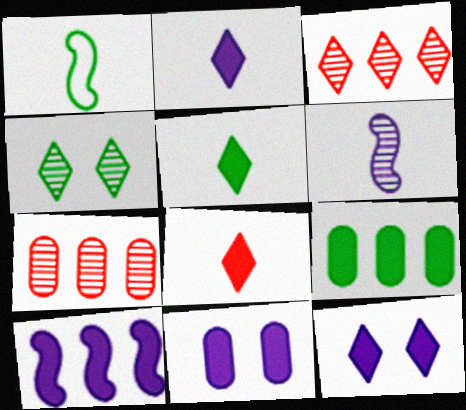[[1, 3, 11], 
[1, 4, 9], 
[1, 7, 12], 
[2, 5, 8], 
[2, 10, 11], 
[4, 6, 7]]